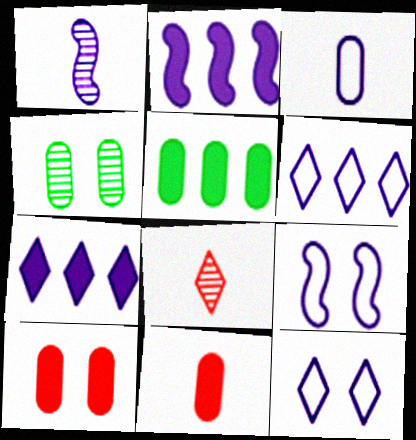[[1, 2, 9], 
[3, 6, 9], 
[5, 8, 9]]